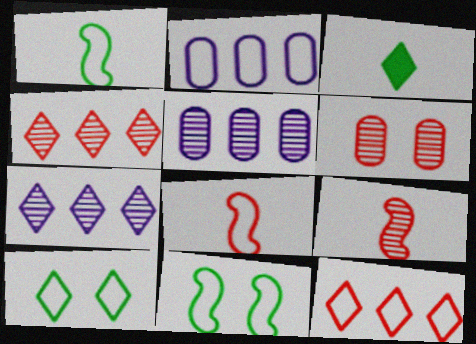[[2, 8, 10], 
[4, 6, 9]]